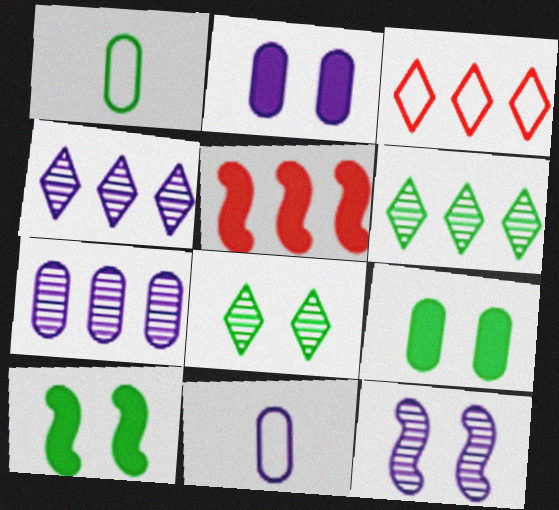[[1, 6, 10], 
[2, 7, 11], 
[5, 8, 11]]